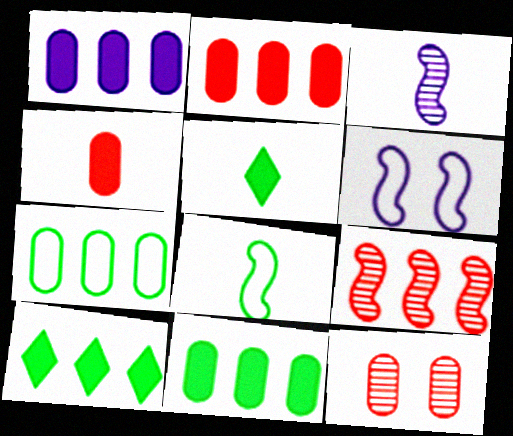[[1, 2, 11]]